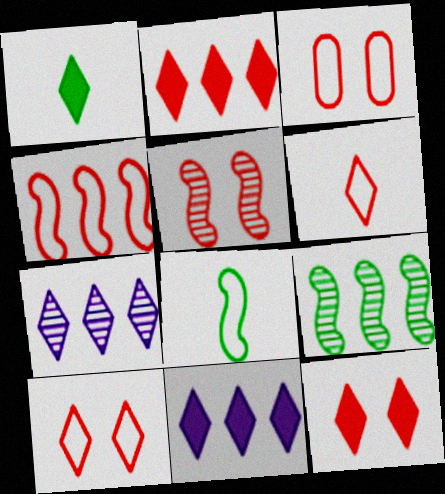[[1, 7, 10], 
[1, 11, 12], 
[3, 4, 6], 
[3, 5, 12]]